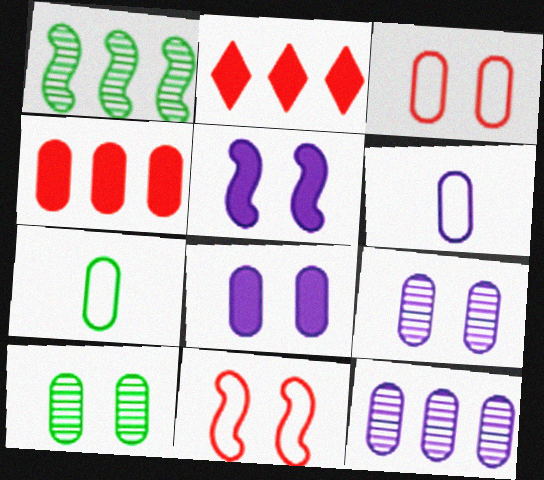[[3, 8, 10], 
[4, 6, 10], 
[4, 7, 9], 
[6, 8, 12]]